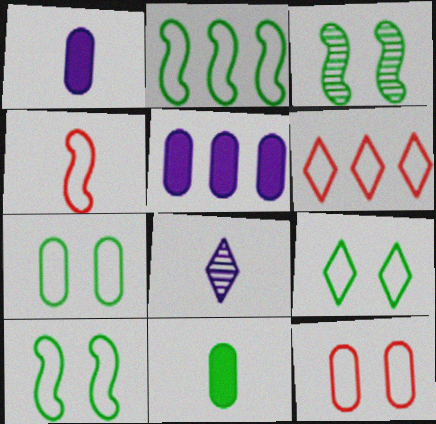[[1, 3, 6], 
[4, 6, 12], 
[4, 8, 11], 
[7, 9, 10]]